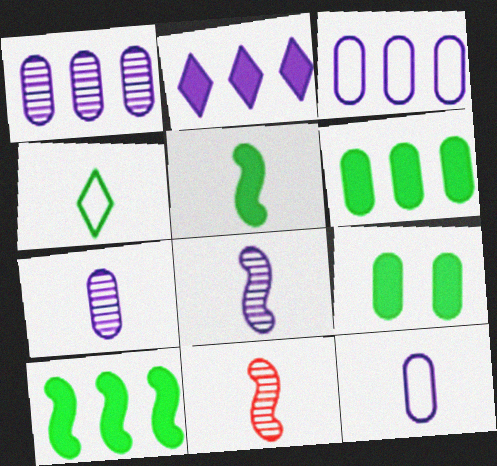[]